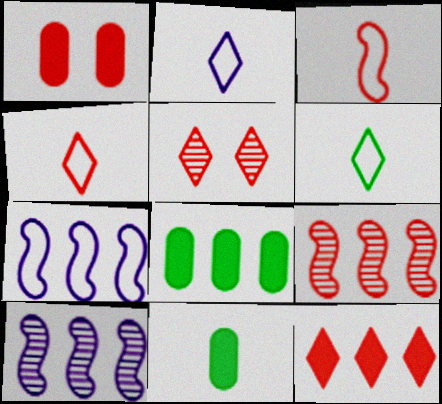[[1, 4, 9], 
[1, 6, 10], 
[2, 4, 6], 
[4, 5, 12], 
[5, 7, 11]]